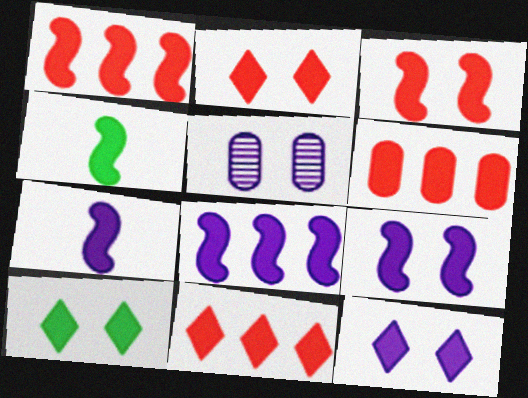[[1, 4, 9], 
[1, 6, 11], 
[2, 10, 12], 
[3, 4, 8], 
[4, 6, 12], 
[6, 7, 10], 
[7, 8, 9]]